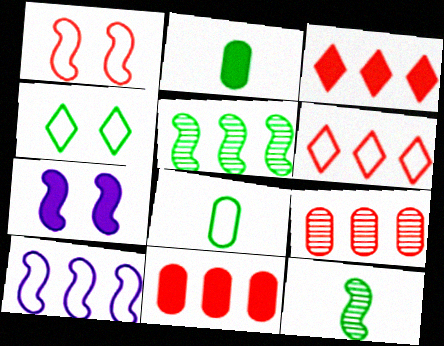[[2, 3, 7], 
[2, 4, 5]]